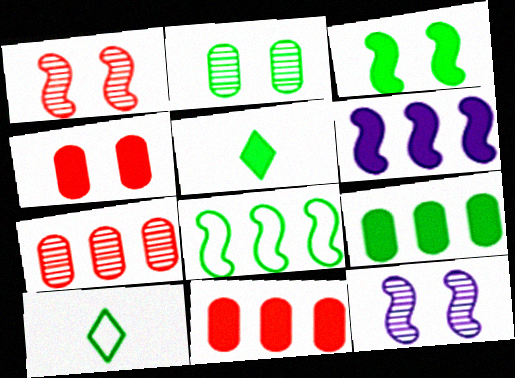[[2, 5, 8], 
[3, 5, 9], 
[4, 5, 6], 
[10, 11, 12]]